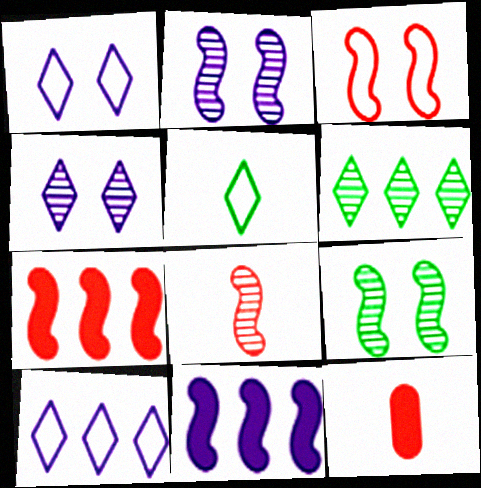[[3, 7, 8], 
[9, 10, 12]]